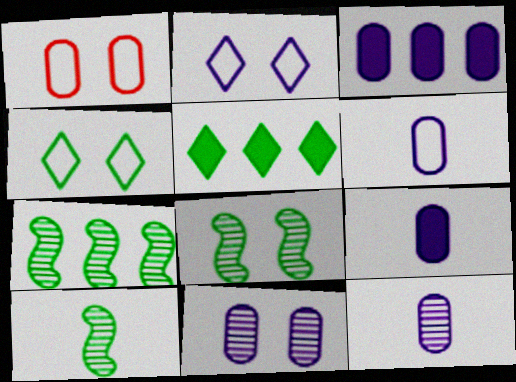[[3, 6, 11], 
[6, 9, 12], 
[7, 8, 10]]